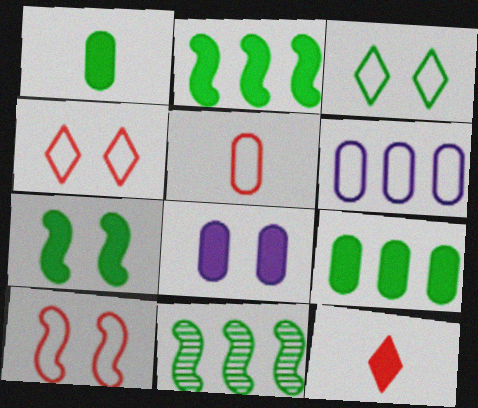[[1, 3, 11], 
[2, 8, 12]]